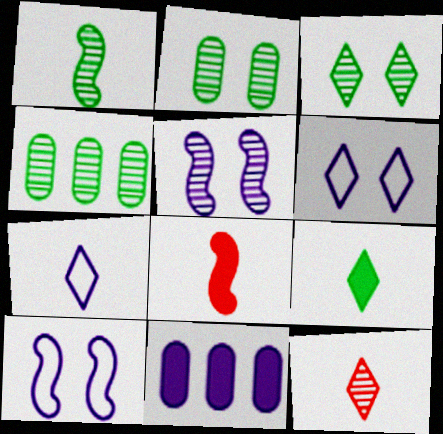[[1, 3, 4], 
[4, 5, 12], 
[4, 6, 8], 
[5, 7, 11], 
[7, 9, 12]]